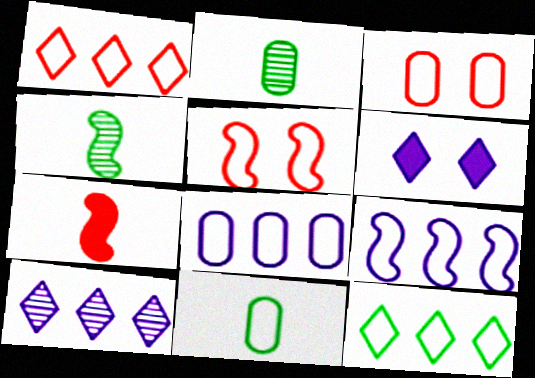[[3, 8, 11]]